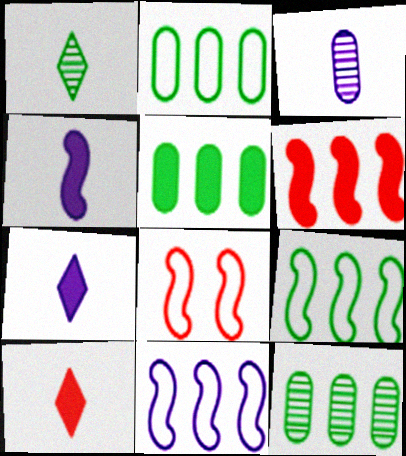[[2, 5, 12], 
[7, 8, 12]]